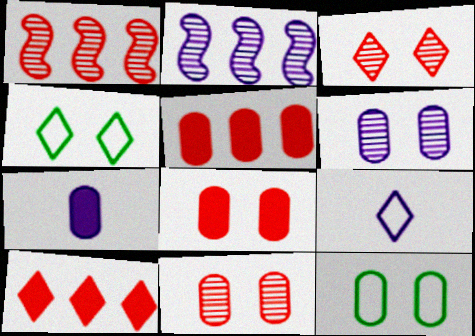[[1, 4, 7], 
[6, 8, 12]]